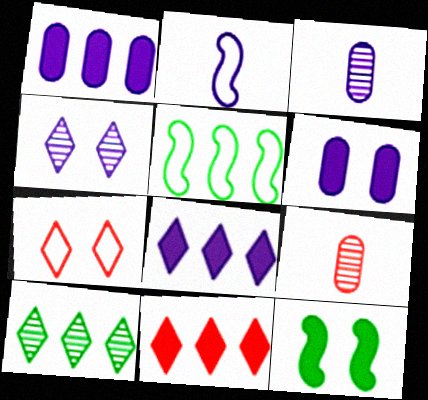[[1, 2, 4]]